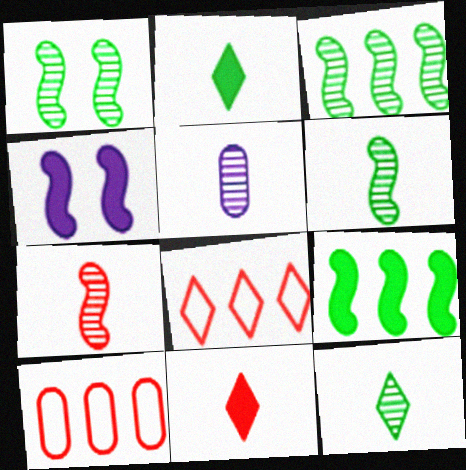[[1, 3, 6], 
[4, 10, 12], 
[5, 7, 12]]